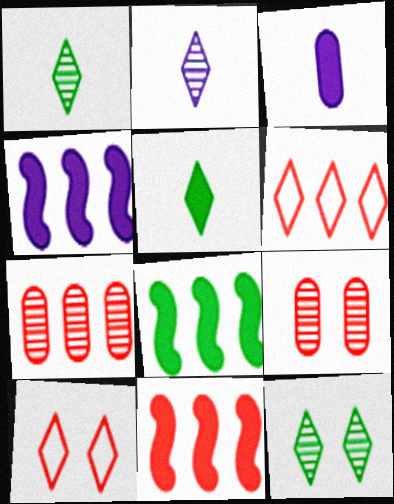[[4, 8, 11], 
[6, 7, 11]]